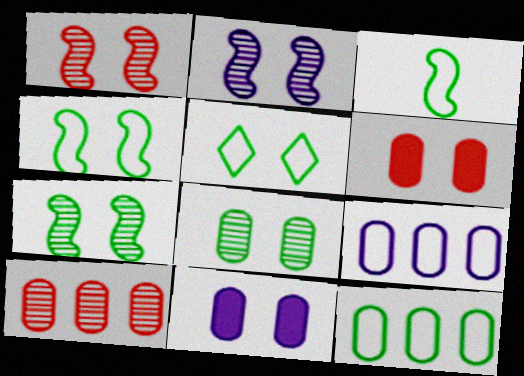[[1, 2, 7], 
[1, 5, 11], 
[2, 5, 6], 
[3, 5, 12]]